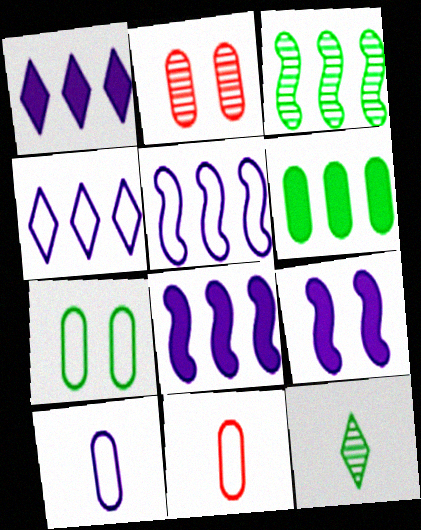[[2, 6, 10]]